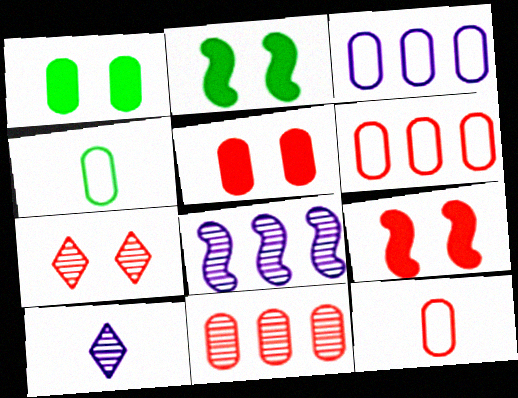[[2, 6, 10], 
[5, 11, 12]]